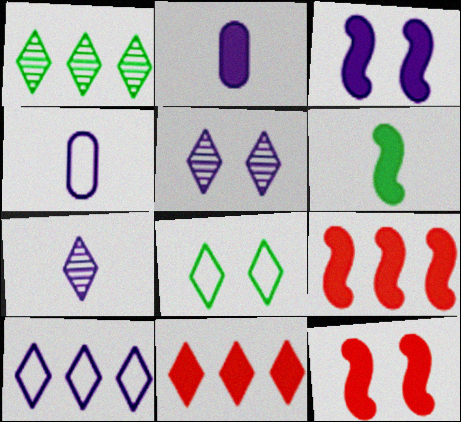[[1, 4, 12], 
[1, 10, 11], 
[3, 6, 9], 
[7, 8, 11]]